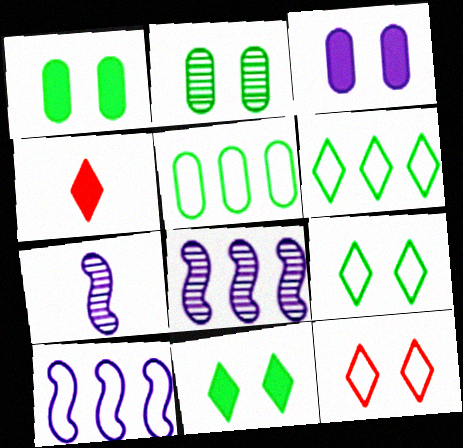[[2, 4, 10]]